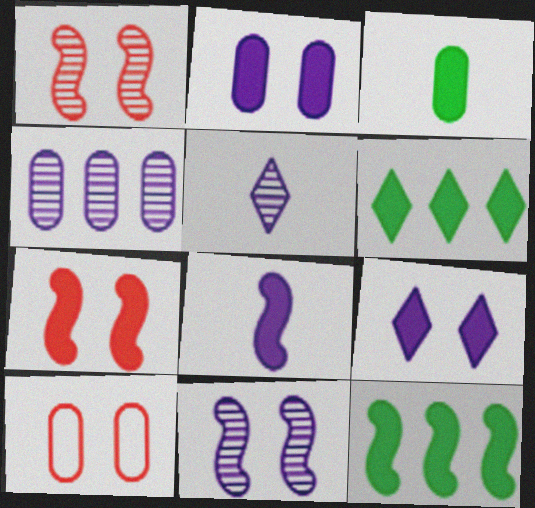[[3, 4, 10], 
[4, 5, 11], 
[5, 10, 12], 
[7, 8, 12]]